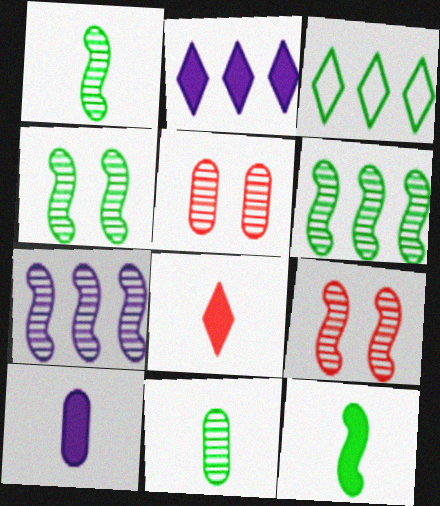[[1, 4, 6], 
[1, 7, 9], 
[3, 9, 10], 
[8, 10, 12]]